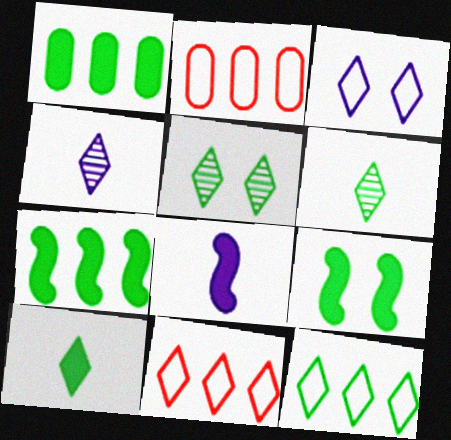[[1, 9, 10], 
[2, 4, 9], 
[2, 5, 8], 
[5, 10, 12]]